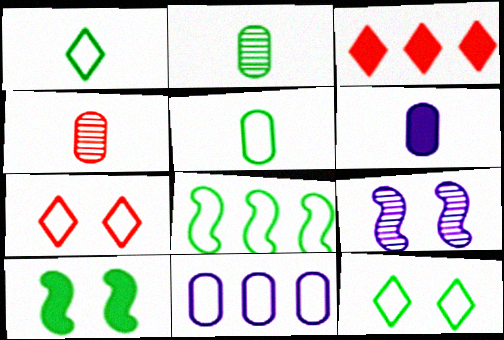[[3, 5, 9], 
[3, 6, 10], 
[4, 5, 6], 
[5, 8, 12]]